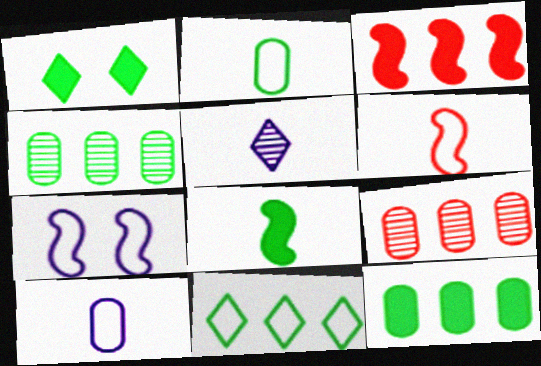[[1, 8, 12]]